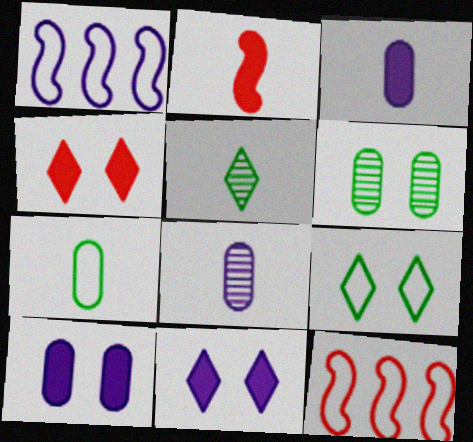[[1, 8, 11], 
[5, 10, 12]]